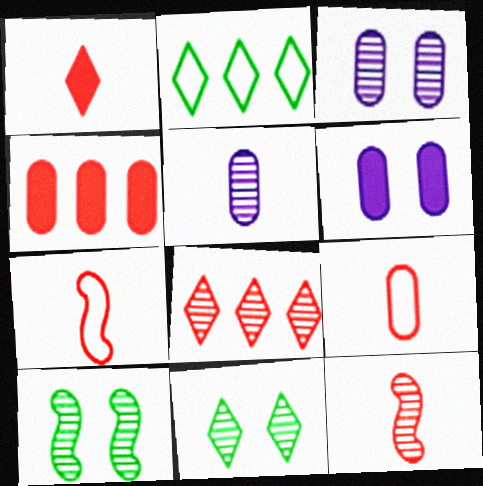[[1, 9, 12], 
[2, 6, 12], 
[5, 8, 10]]